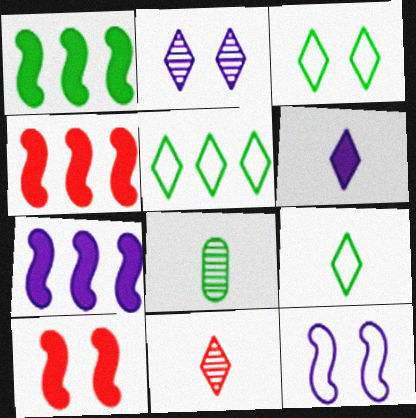[[1, 3, 8], 
[1, 4, 7], 
[3, 5, 9], 
[6, 9, 11]]